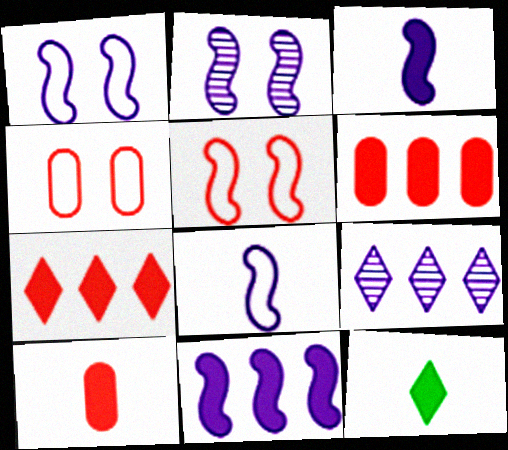[[2, 8, 11], 
[3, 10, 12]]